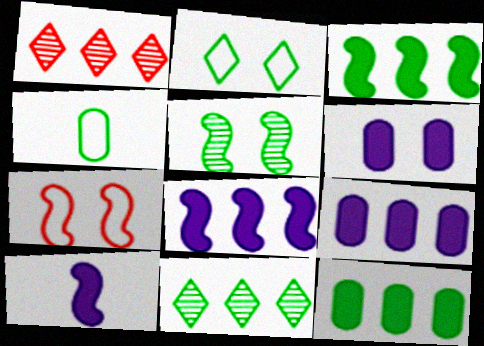[]